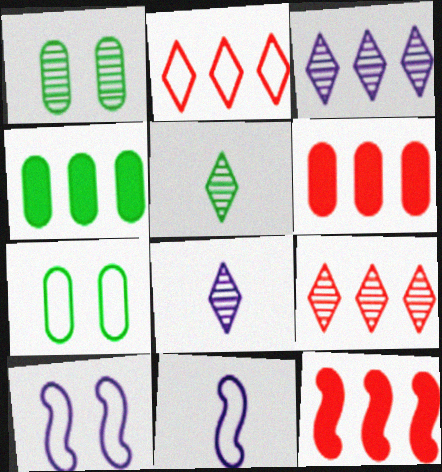[[2, 7, 11], 
[5, 6, 10], 
[7, 8, 12]]